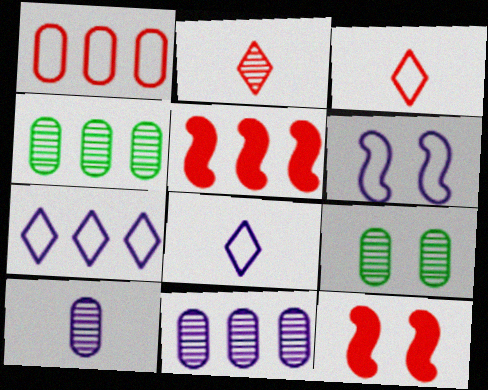[[1, 2, 12], 
[4, 5, 7], 
[4, 8, 12], 
[5, 8, 9]]